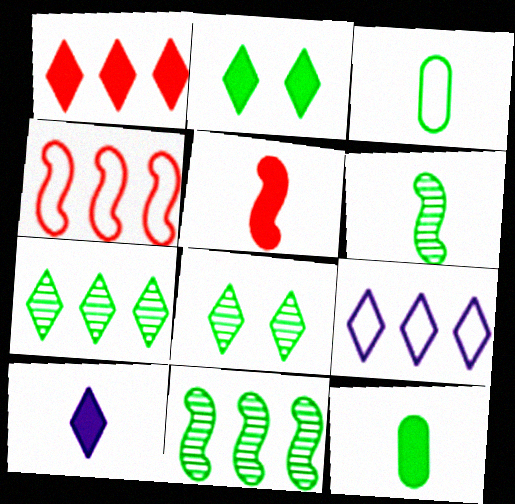[[1, 2, 10], 
[1, 7, 9], 
[2, 3, 11], 
[5, 10, 12]]